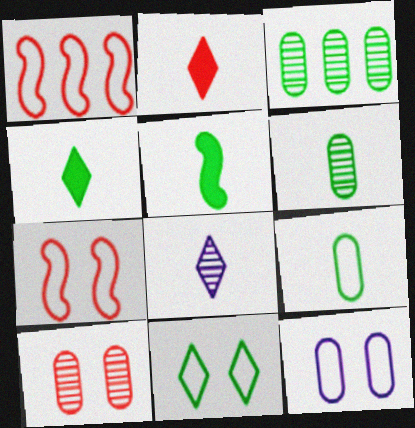[[1, 2, 10], 
[3, 5, 11], 
[7, 11, 12]]